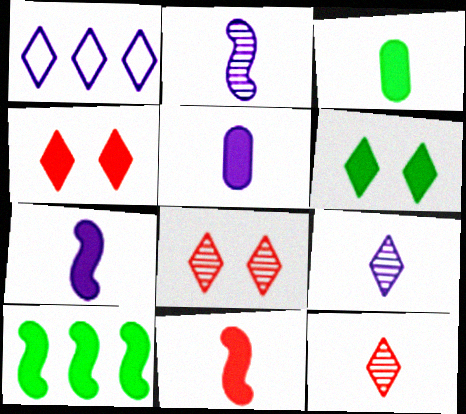[[1, 6, 12], 
[3, 6, 10], 
[4, 5, 10]]